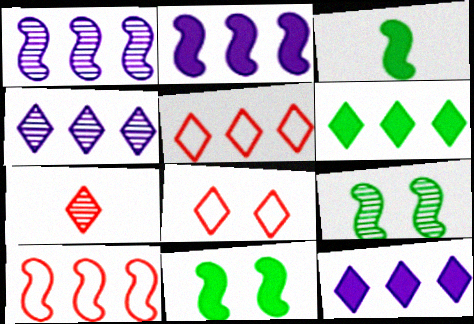[[4, 5, 6]]